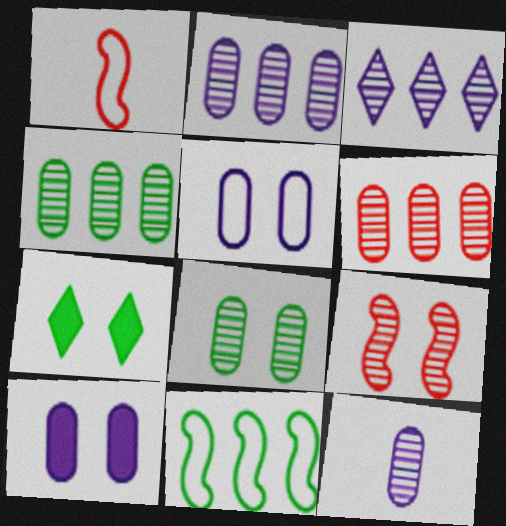[[1, 2, 7], 
[2, 4, 6], 
[5, 7, 9], 
[6, 8, 12]]